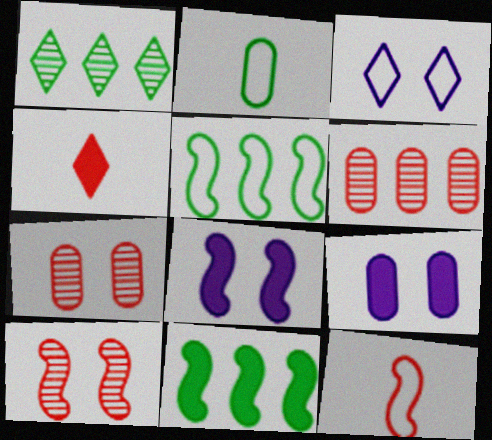[[1, 3, 4], 
[1, 9, 12], 
[2, 6, 9], 
[4, 9, 11]]